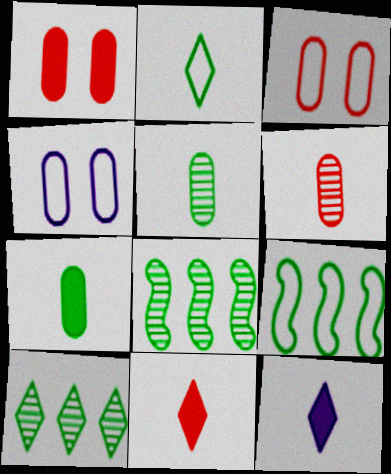[[3, 8, 12], 
[4, 8, 11]]